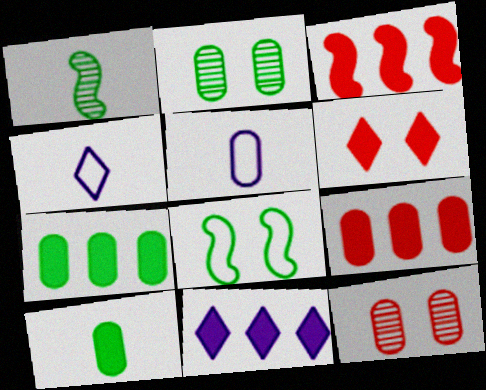[[2, 3, 4], 
[2, 5, 9], 
[3, 7, 11], 
[5, 7, 12]]